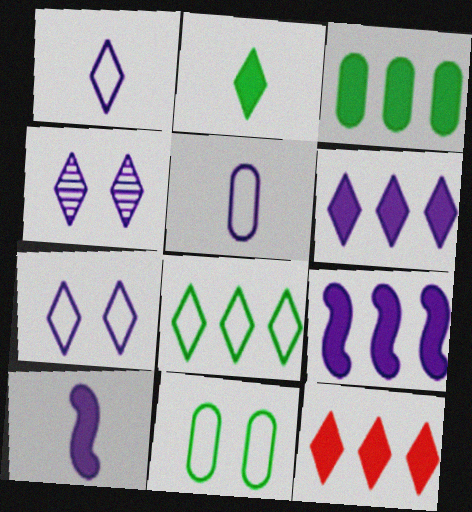[[1, 4, 6], 
[3, 9, 12], 
[4, 5, 9]]